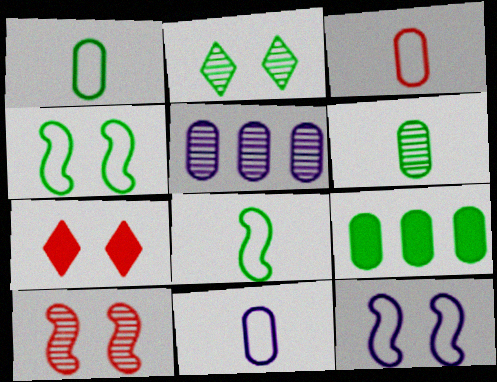[[1, 3, 11], 
[2, 8, 9], 
[5, 7, 8]]